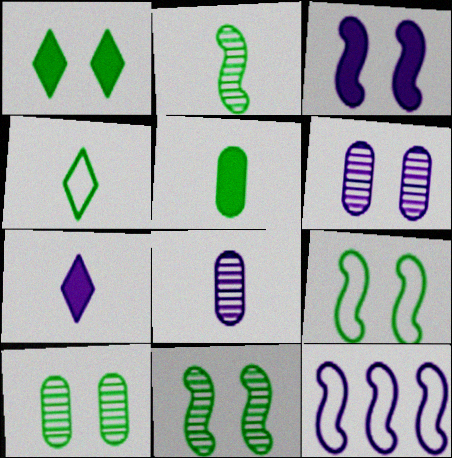[[1, 9, 10], 
[2, 4, 5], 
[6, 7, 12]]